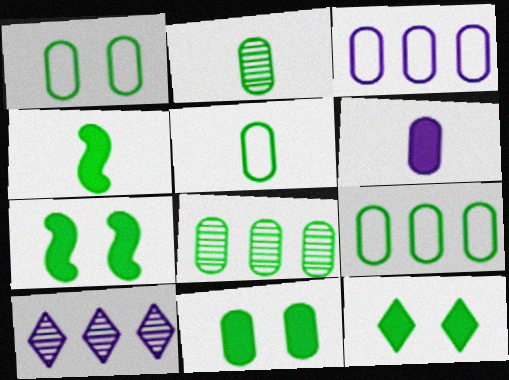[[1, 5, 9], 
[2, 9, 11], 
[5, 8, 11], 
[7, 11, 12]]